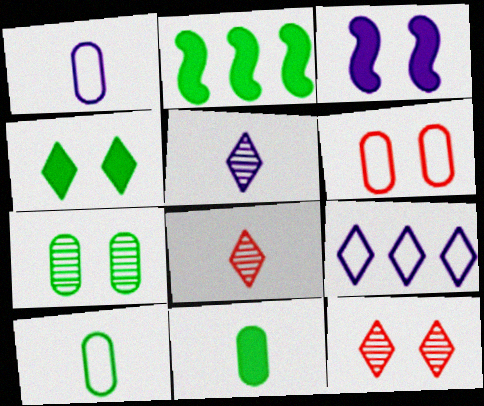[[1, 2, 12], 
[2, 4, 11], 
[2, 5, 6], 
[4, 8, 9]]